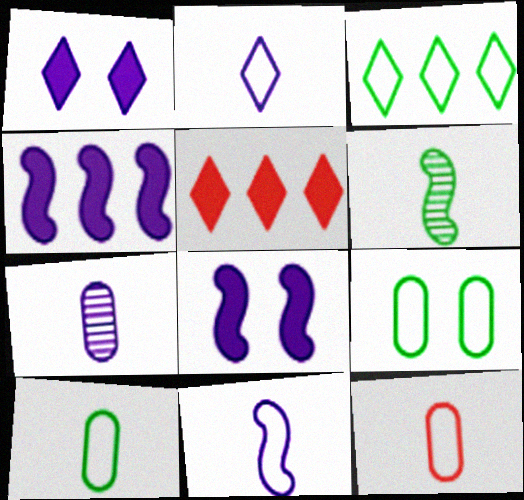[]